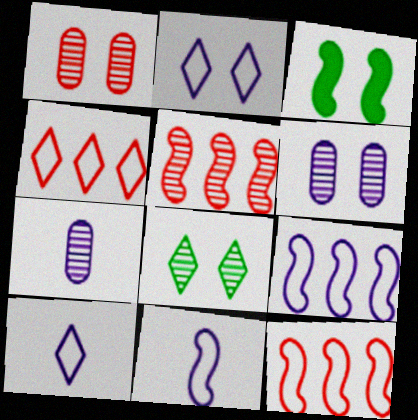[[1, 2, 3], 
[3, 4, 7], 
[3, 5, 11], 
[5, 7, 8]]